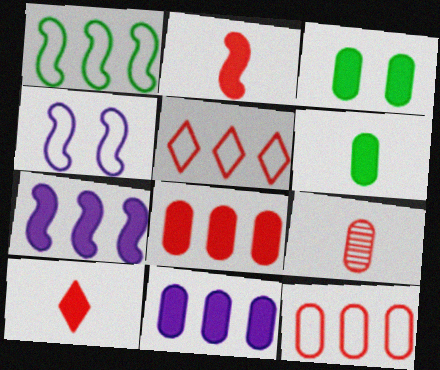[[3, 7, 10]]